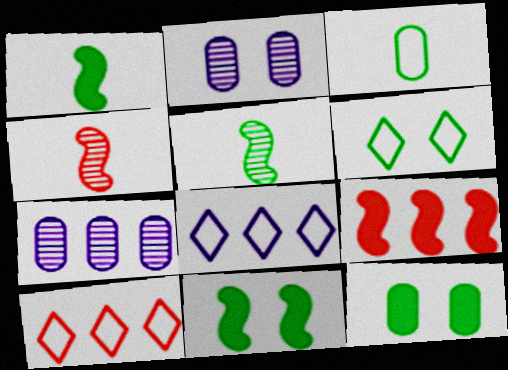[[1, 2, 10], 
[4, 8, 12]]